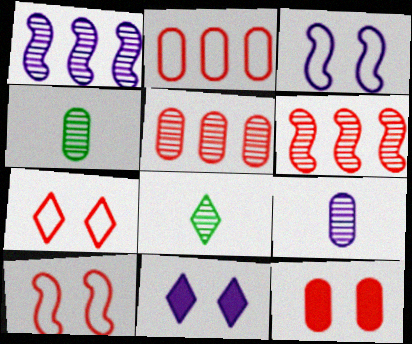[]